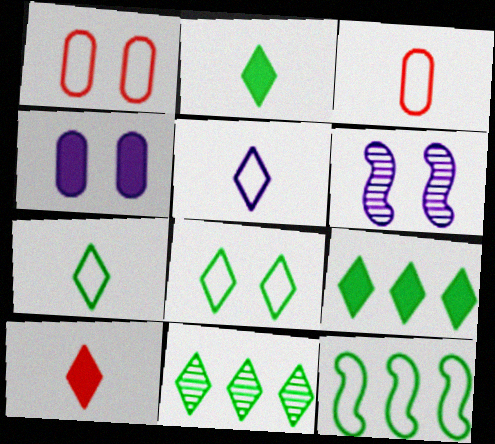[[1, 5, 12], 
[2, 8, 11], 
[3, 6, 9]]